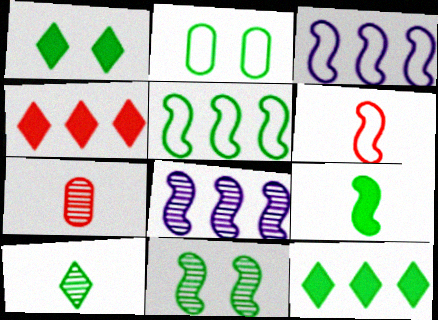[[1, 2, 11], 
[1, 3, 7], 
[5, 9, 11]]